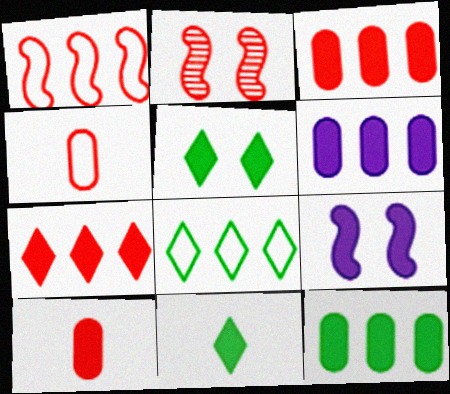[[2, 4, 7], 
[3, 6, 12], 
[3, 9, 11]]